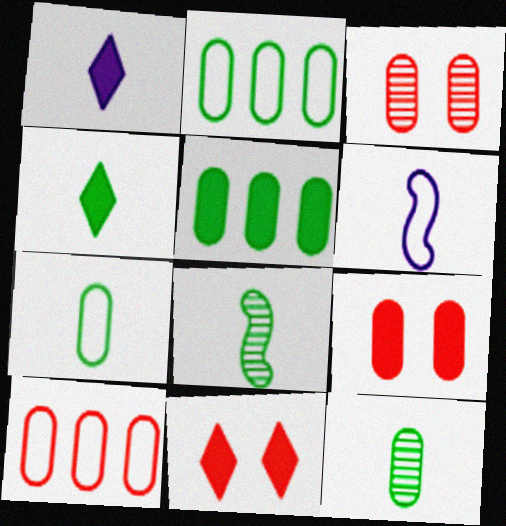[[4, 7, 8]]